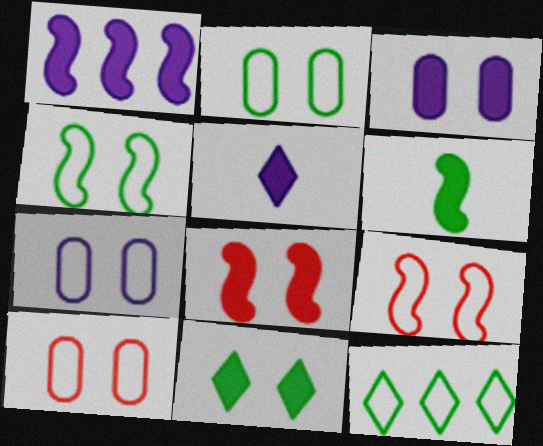[[1, 3, 5], 
[1, 6, 8], 
[2, 7, 10], 
[3, 8, 11]]